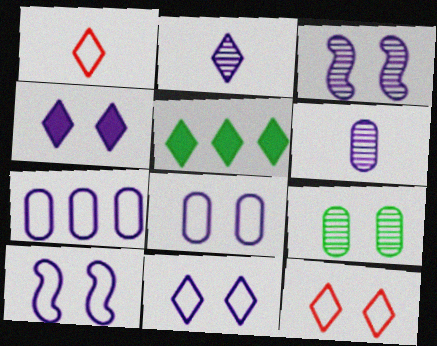[[2, 5, 12], 
[3, 4, 8], 
[8, 10, 11]]